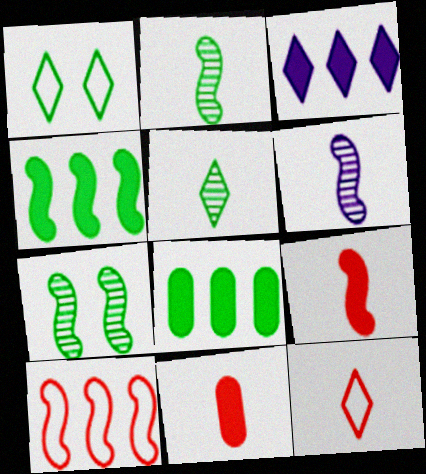[[1, 2, 8]]